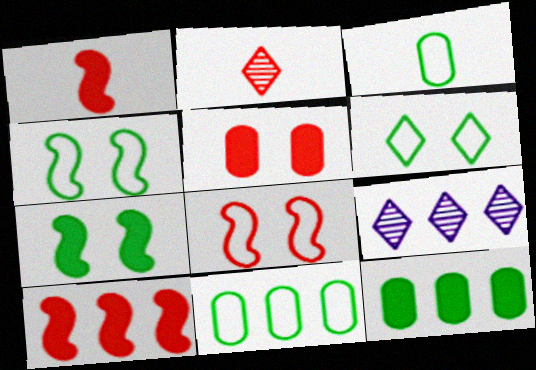[[9, 10, 11]]